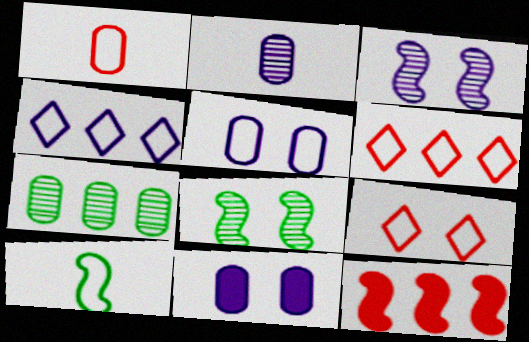[[1, 7, 11], 
[3, 10, 12], 
[4, 7, 12], 
[5, 6, 10], 
[8, 9, 11]]